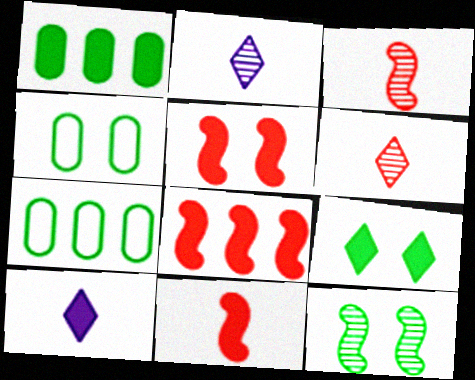[[1, 5, 10], 
[2, 4, 8], 
[2, 5, 7], 
[4, 9, 12], 
[5, 8, 11]]